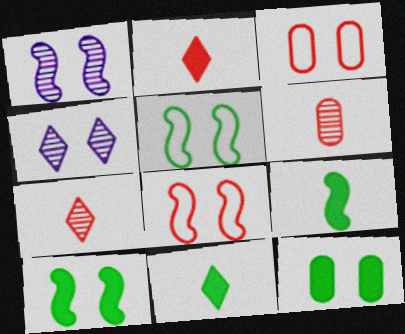[[1, 8, 10], 
[3, 4, 10], 
[4, 8, 12]]